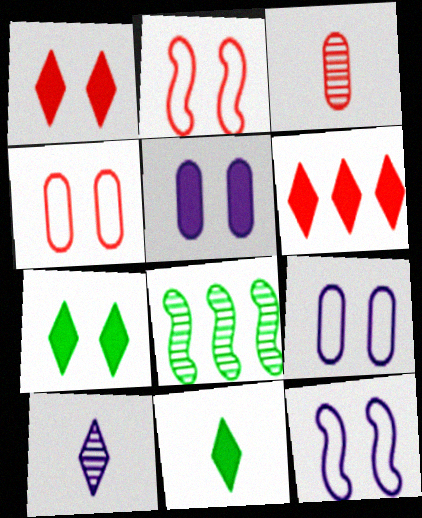[[2, 3, 6]]